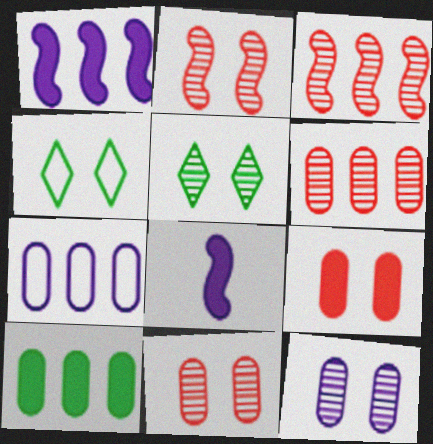[[2, 5, 12], 
[4, 6, 8], 
[6, 7, 10]]